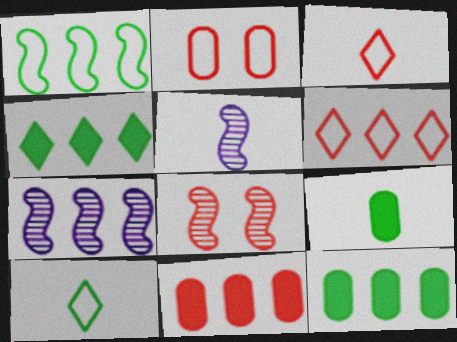[[2, 4, 5], 
[3, 5, 9], 
[3, 8, 11], 
[6, 7, 12]]